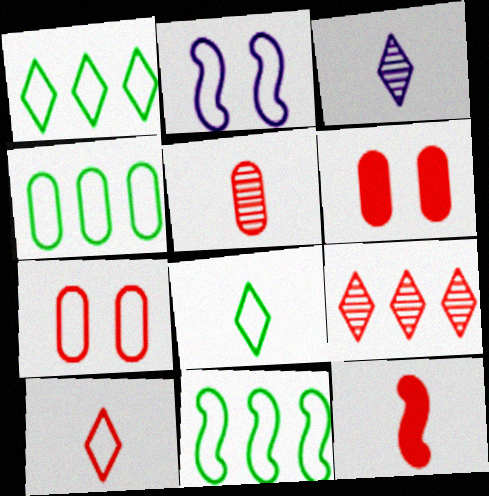[[1, 4, 11], 
[2, 4, 10], 
[3, 6, 11], 
[5, 10, 12], 
[7, 9, 12]]